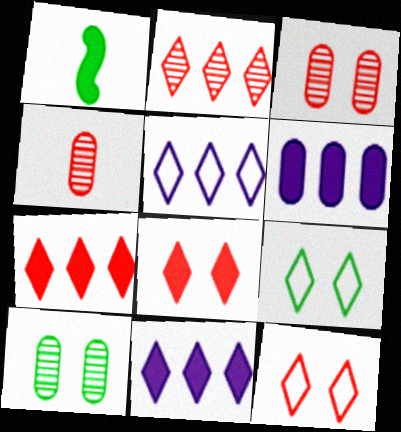[[1, 3, 5], 
[1, 6, 8]]